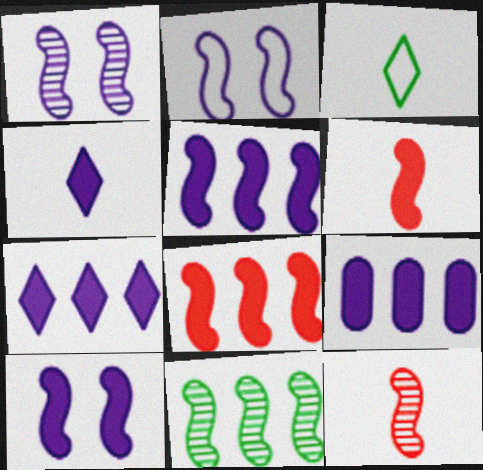[[1, 2, 10], 
[1, 11, 12], 
[2, 6, 11], 
[4, 9, 10], 
[5, 7, 9]]